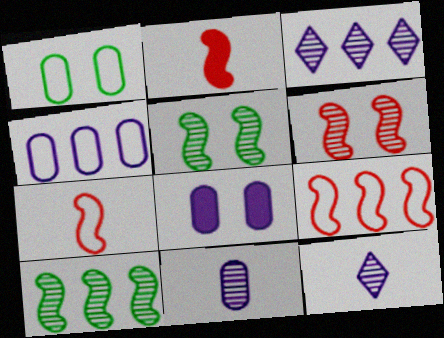[[1, 2, 3], 
[2, 6, 9], 
[4, 8, 11]]